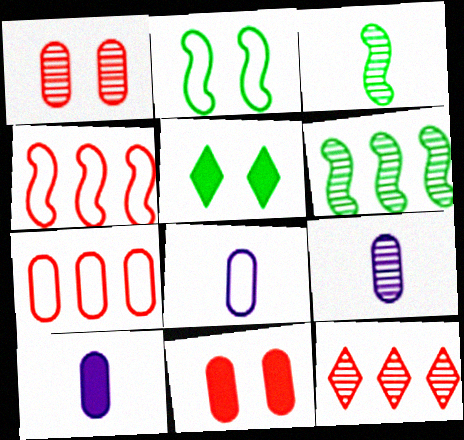[[2, 10, 12], 
[4, 5, 9], 
[8, 9, 10]]